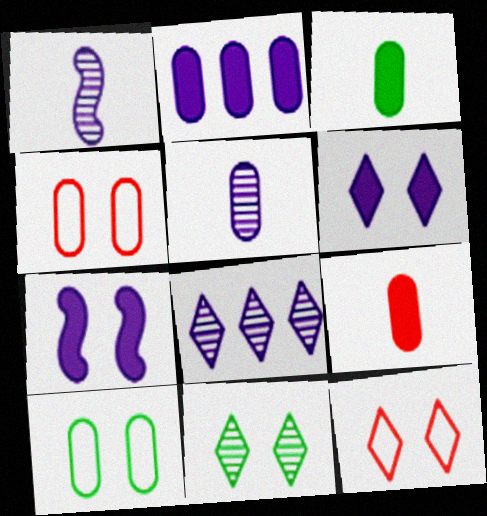[[4, 7, 11], 
[6, 11, 12]]